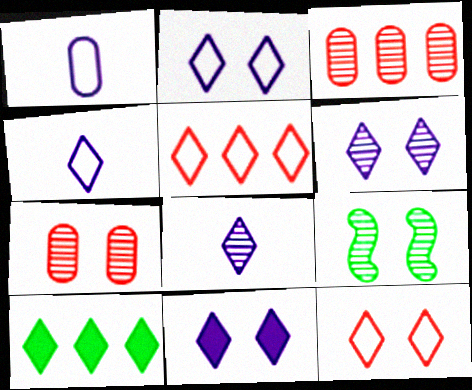[[2, 6, 11], 
[3, 8, 9], 
[6, 7, 9], 
[8, 10, 12]]